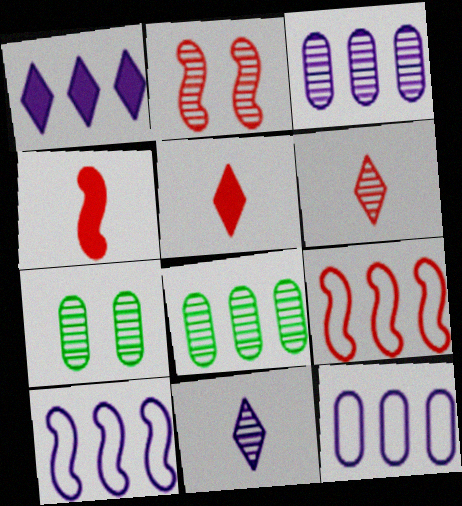[[1, 3, 10], 
[1, 8, 9], 
[2, 4, 9], 
[2, 8, 11], 
[5, 7, 10]]